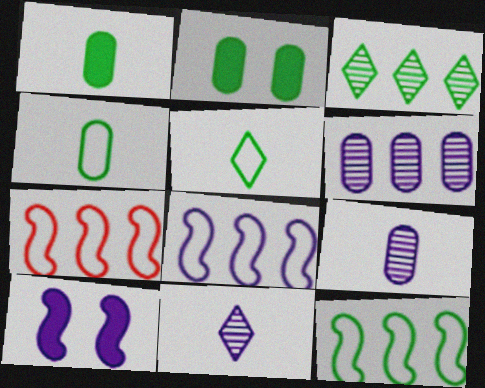[[2, 7, 11], 
[7, 8, 12]]